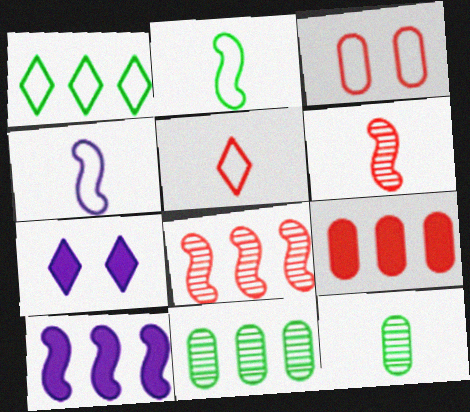[[1, 3, 4]]